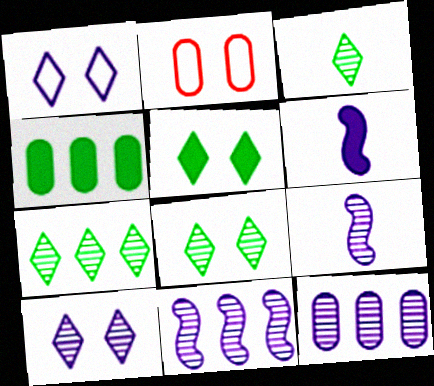[[1, 6, 12], 
[2, 6, 7], 
[3, 7, 8], 
[9, 10, 12]]